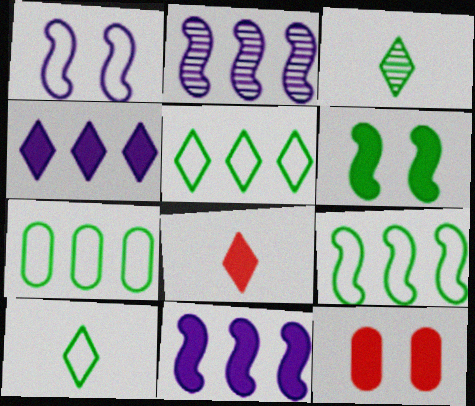[[2, 10, 12], 
[3, 6, 7], 
[5, 7, 9]]